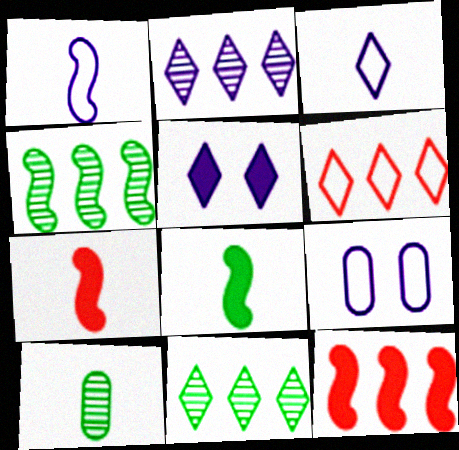[[2, 3, 5], 
[3, 7, 10], 
[7, 9, 11]]